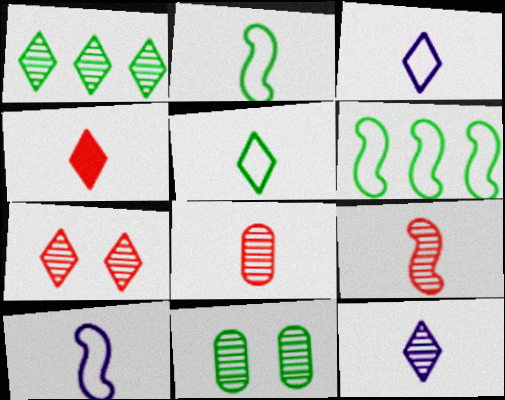[[1, 7, 12], 
[4, 5, 12]]